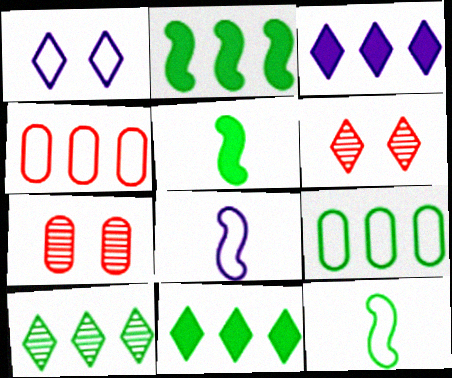[[1, 4, 12], 
[2, 9, 10], 
[3, 7, 12], 
[7, 8, 11]]